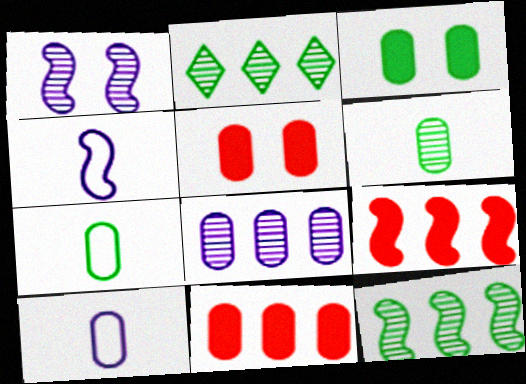[[2, 4, 5], 
[5, 7, 8]]